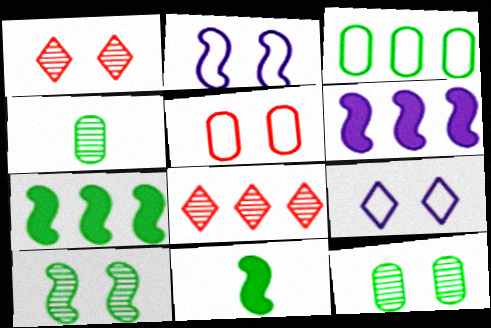[[3, 6, 8]]